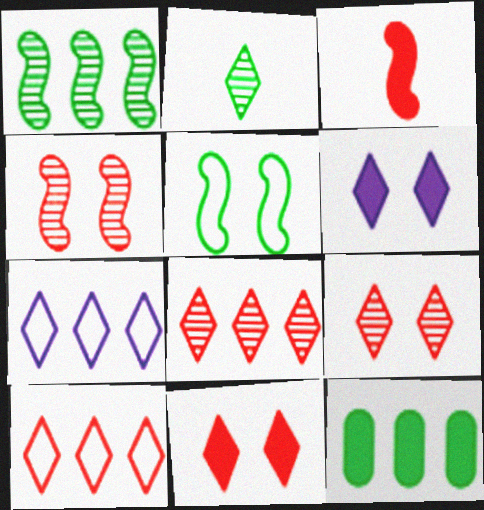[[2, 5, 12], 
[2, 6, 10], 
[2, 7, 11], 
[3, 6, 12]]